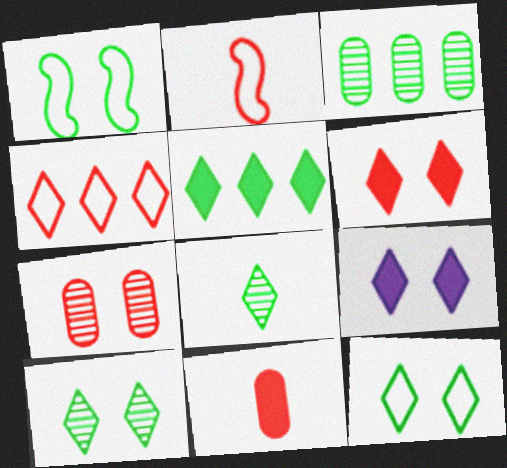[[1, 7, 9], 
[2, 3, 9], 
[4, 8, 9], 
[5, 8, 12]]